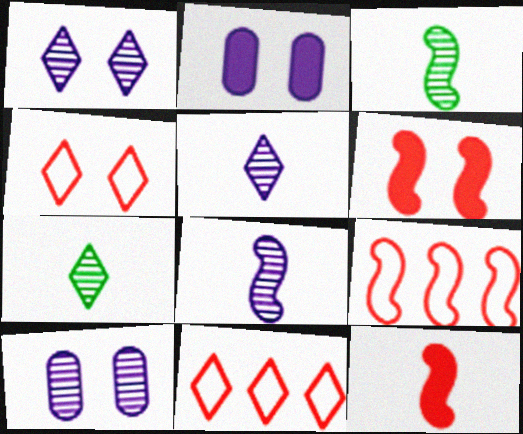[[2, 3, 11], 
[2, 7, 9]]